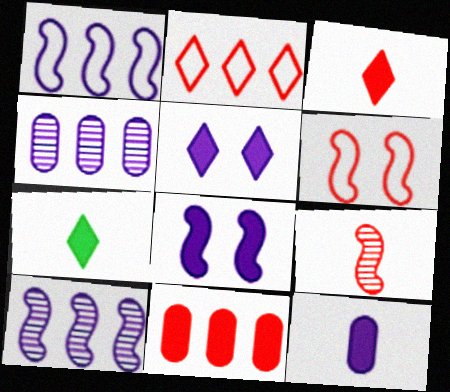[[4, 6, 7], 
[7, 8, 11]]